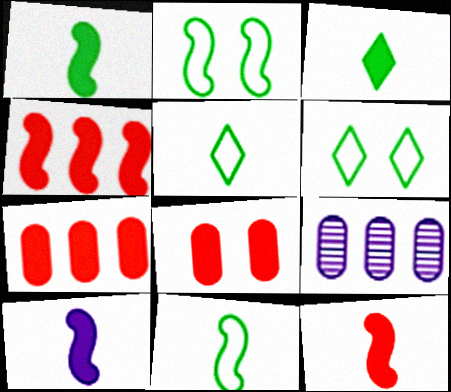[[1, 10, 12], 
[6, 9, 12]]